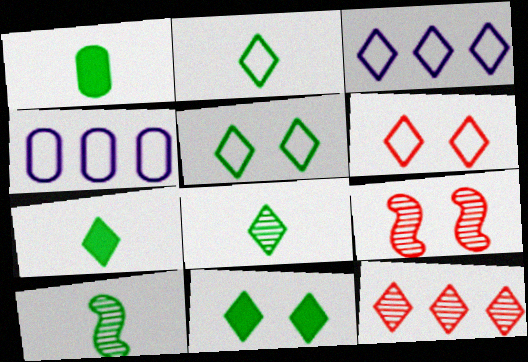[[1, 2, 10], 
[1, 3, 9], 
[2, 3, 6], 
[2, 7, 8], 
[4, 7, 9]]